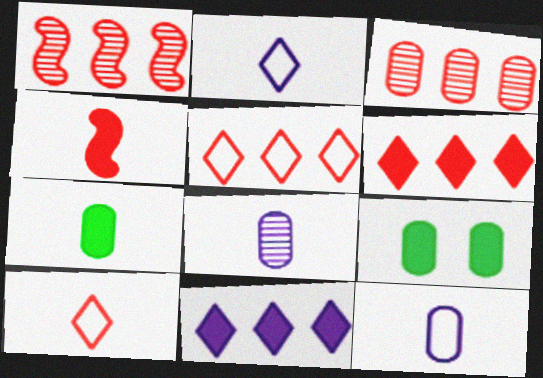[[1, 2, 9], 
[3, 9, 12], 
[4, 9, 11]]